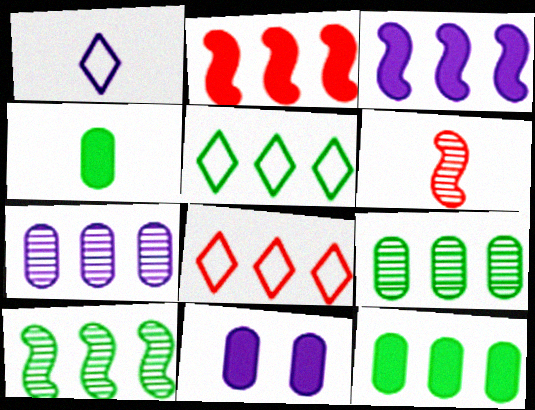[[1, 4, 6], 
[2, 5, 7], 
[3, 8, 9], 
[5, 6, 11], 
[5, 10, 12]]